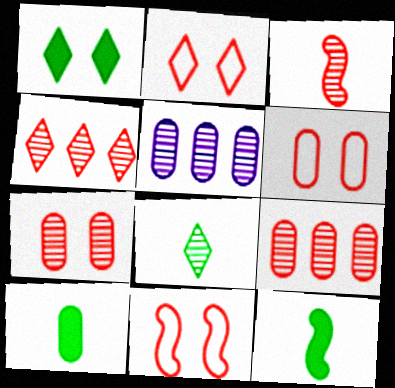[[2, 5, 12], 
[2, 6, 11], 
[3, 4, 7], 
[5, 6, 10]]